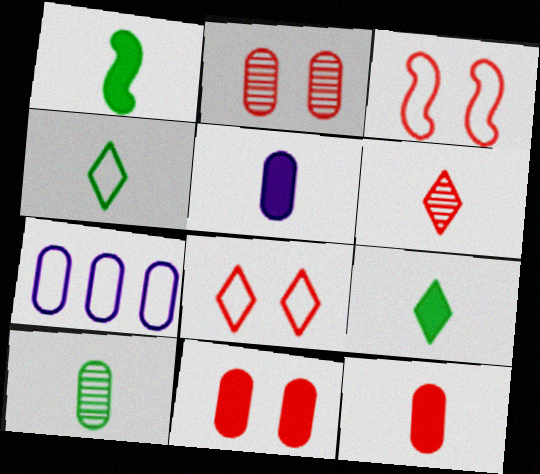[[1, 4, 10], 
[3, 4, 7], 
[7, 10, 11]]